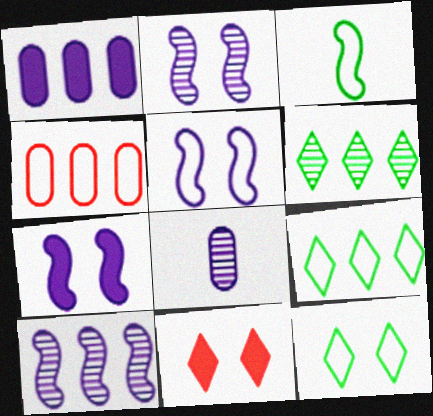[[2, 5, 7]]